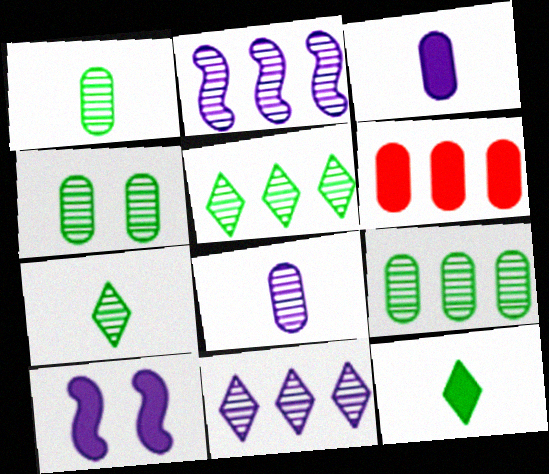[[1, 4, 9], 
[6, 10, 12]]